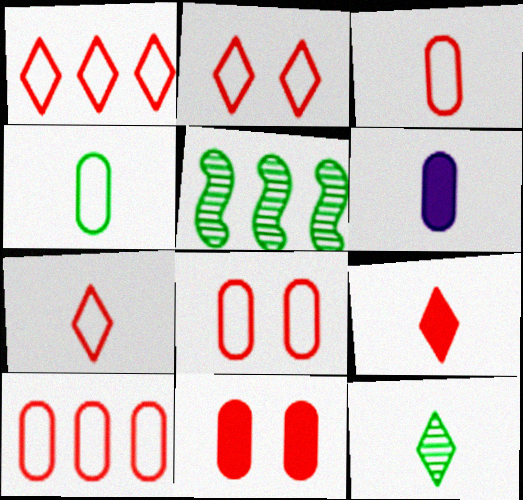[[1, 2, 7], 
[2, 5, 6], 
[3, 8, 10]]